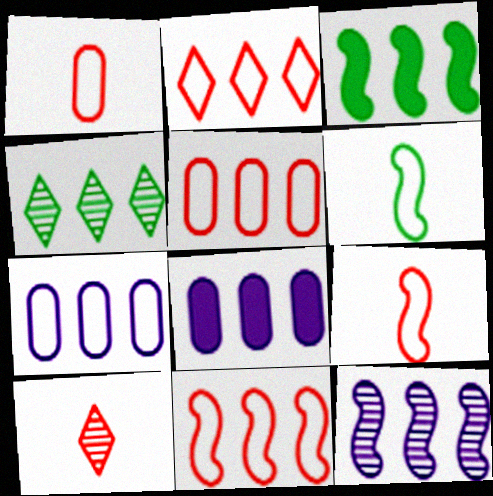[[2, 5, 11], 
[3, 11, 12], 
[4, 8, 11]]